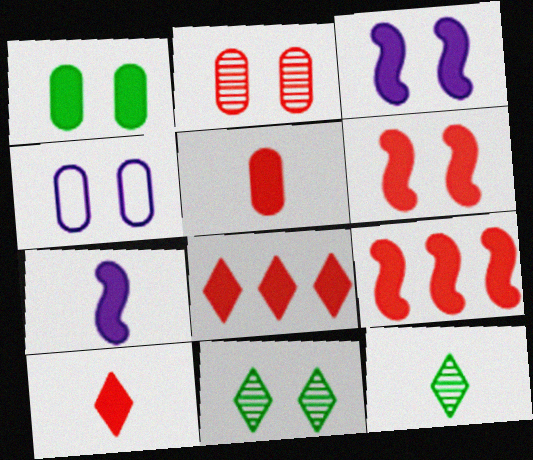[[1, 2, 4], 
[1, 7, 8], 
[4, 6, 11], 
[4, 9, 12], 
[5, 6, 8]]